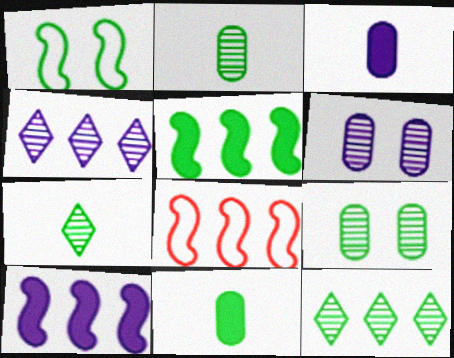[[1, 11, 12]]